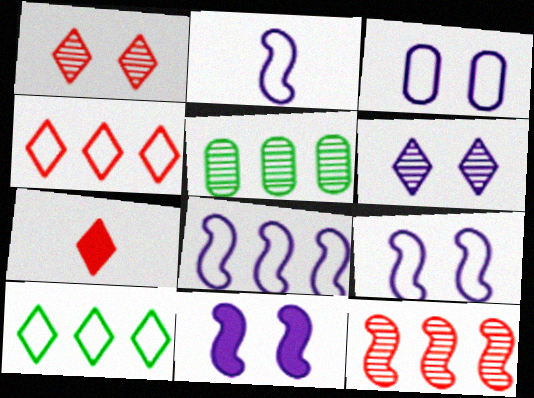[[1, 4, 7], 
[2, 8, 9], 
[3, 6, 11], 
[5, 7, 9], 
[6, 7, 10]]